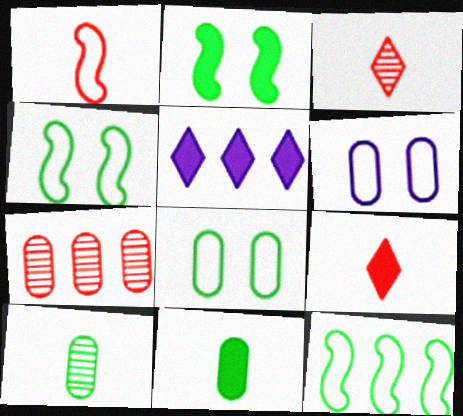[[5, 7, 12], 
[6, 7, 11]]